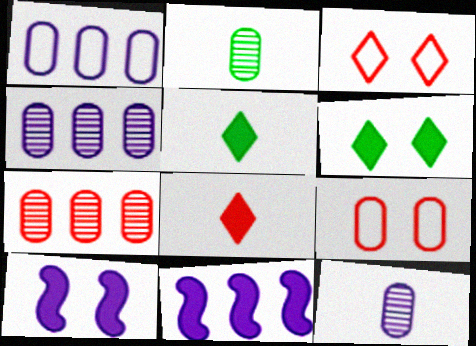[[2, 3, 11]]